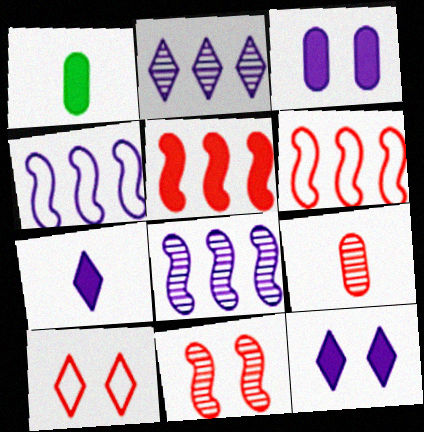[[1, 5, 12], 
[1, 8, 10], 
[5, 9, 10]]